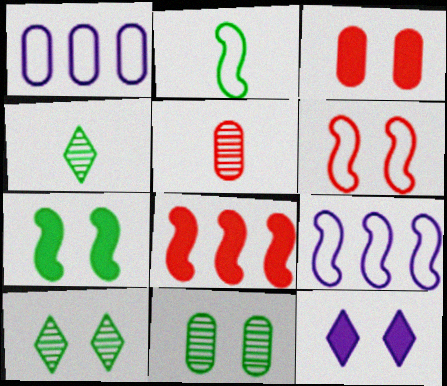[[2, 6, 9], 
[3, 4, 9], 
[3, 7, 12], 
[6, 11, 12]]